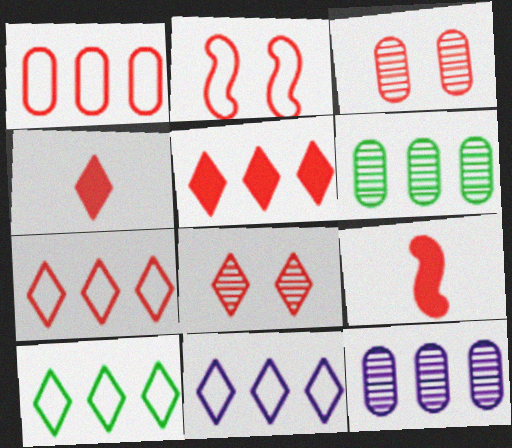[[1, 8, 9], 
[3, 7, 9], 
[4, 7, 8], 
[7, 10, 11]]